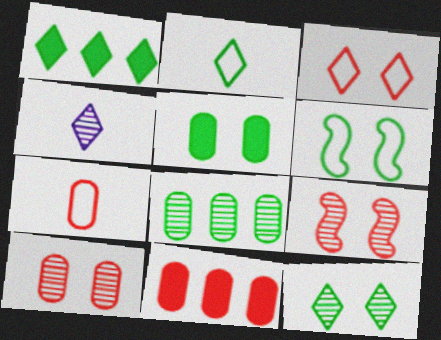[[1, 2, 12], 
[1, 3, 4], 
[4, 6, 11], 
[4, 8, 9], 
[5, 6, 12], 
[7, 10, 11]]